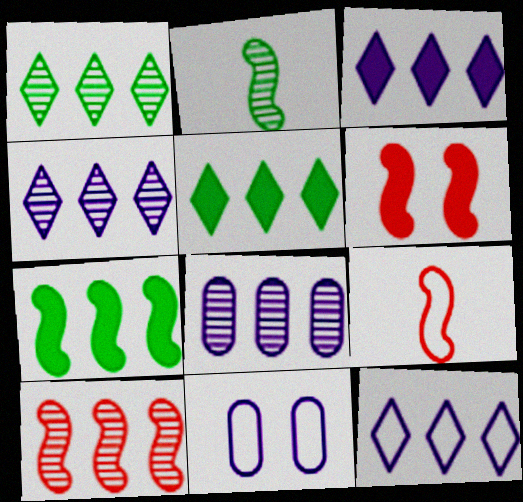[[1, 8, 10], 
[3, 4, 12], 
[6, 9, 10]]